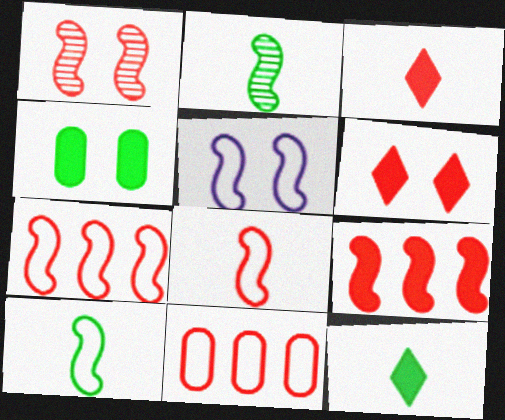[[1, 3, 11], 
[1, 8, 9], 
[2, 5, 9], 
[5, 7, 10]]